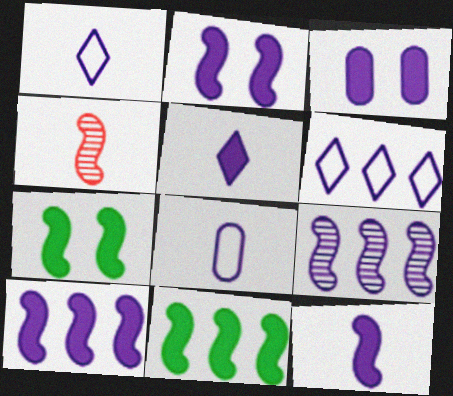[[1, 3, 9], 
[2, 10, 12], 
[3, 5, 10]]